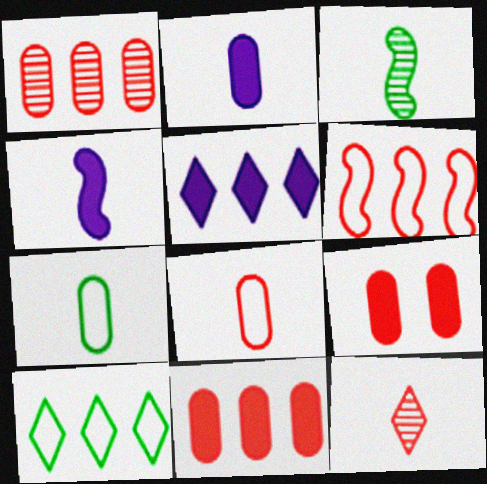[[1, 8, 9], 
[4, 7, 12], 
[6, 9, 12]]